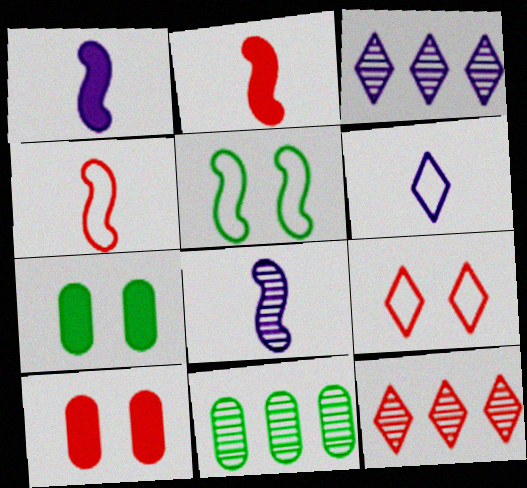[[1, 9, 11], 
[3, 4, 7], 
[4, 10, 12]]